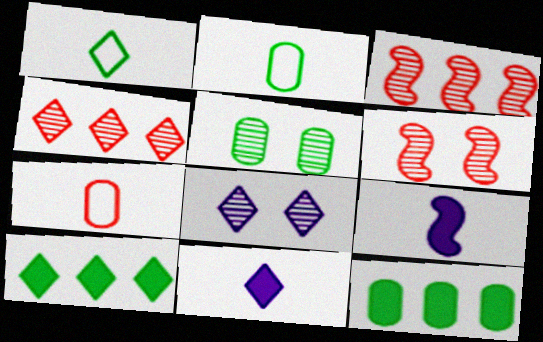[[2, 5, 12], 
[5, 6, 8]]